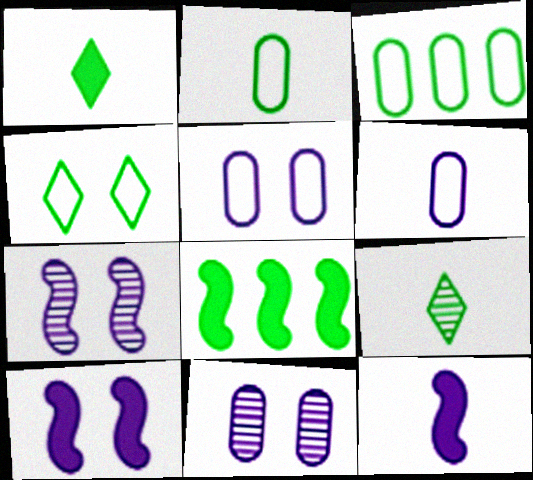[]